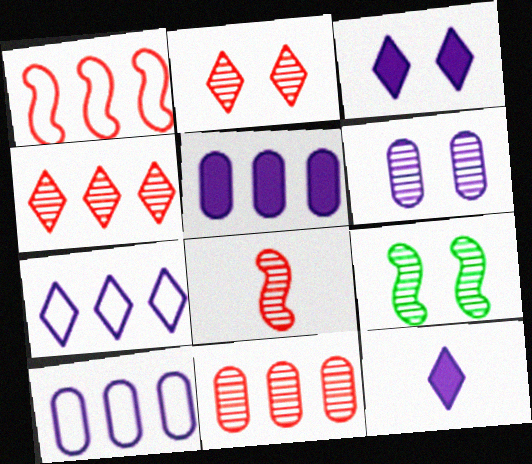[[2, 6, 9], 
[2, 8, 11]]